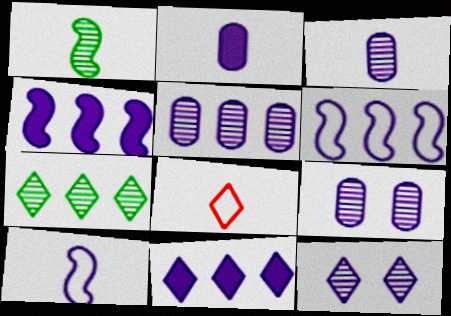[[1, 2, 8], 
[2, 6, 12], 
[3, 5, 9], 
[5, 6, 11], 
[9, 10, 11]]